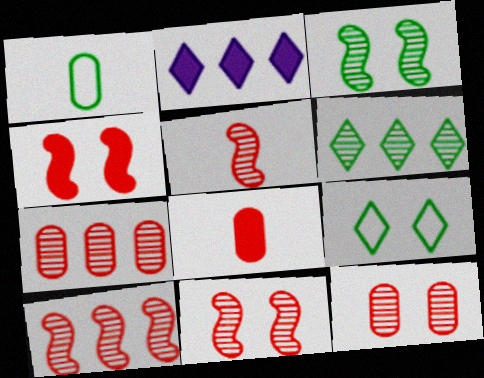[[1, 2, 11], 
[5, 10, 11]]